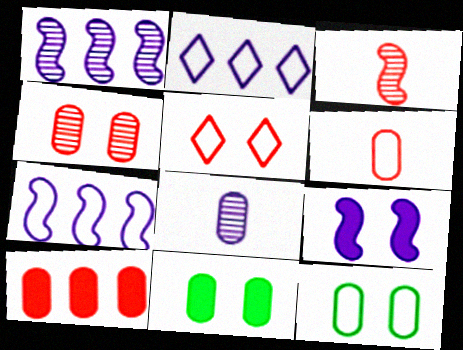[[2, 3, 11], 
[2, 8, 9], 
[3, 5, 10], 
[4, 6, 10], 
[8, 10, 12]]